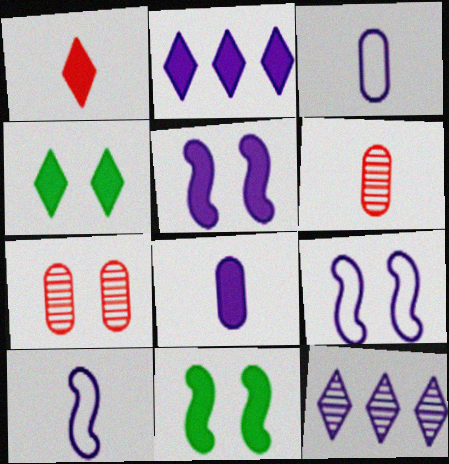[[1, 2, 4], 
[2, 5, 8], 
[3, 5, 12], 
[4, 7, 9], 
[8, 9, 12]]